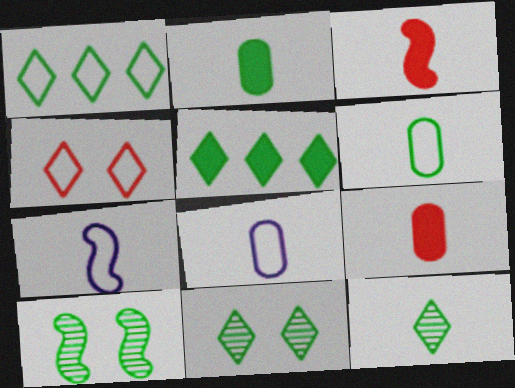[[1, 2, 10], 
[3, 8, 12], 
[5, 6, 10], 
[7, 9, 12]]